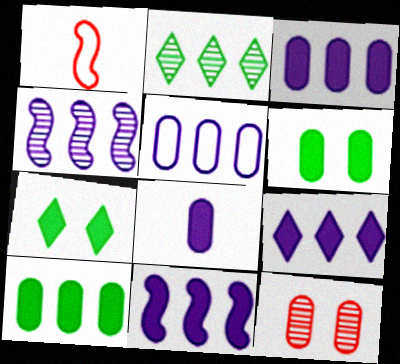[[3, 9, 11], 
[4, 5, 9]]